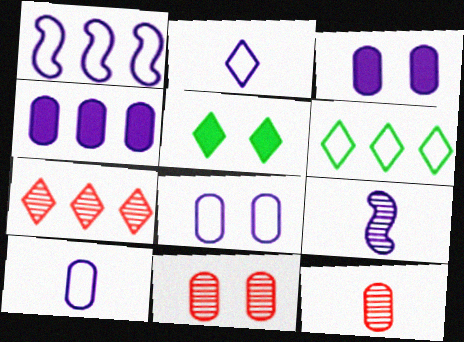[[1, 2, 8], 
[1, 5, 12], 
[2, 5, 7]]